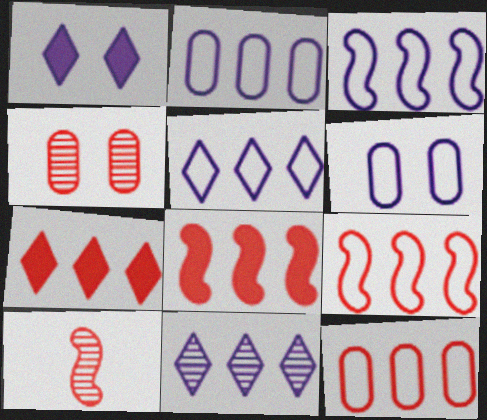[[2, 3, 5]]